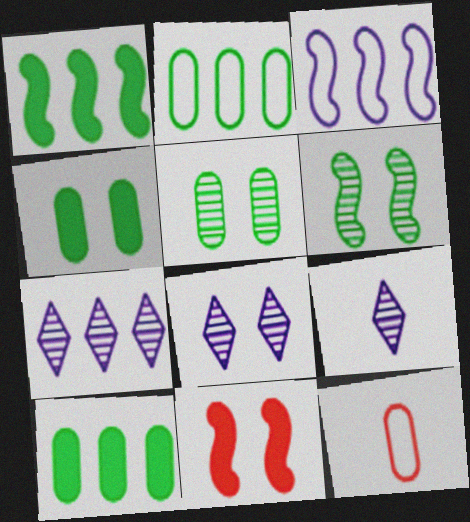[[1, 8, 12], 
[2, 9, 11], 
[7, 8, 9]]